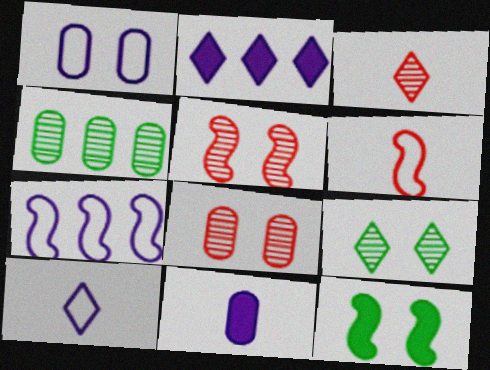[[1, 7, 10]]